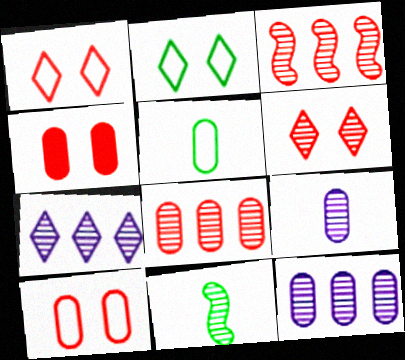[[4, 5, 12], 
[6, 11, 12]]